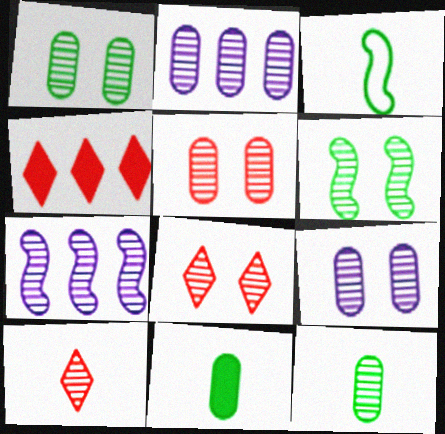[[1, 5, 9], 
[1, 7, 10], 
[2, 5, 12], 
[2, 6, 10], 
[3, 4, 9], 
[6, 8, 9], 
[7, 8, 12]]